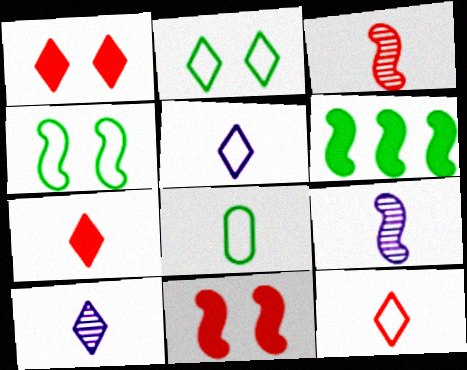[[7, 8, 9]]